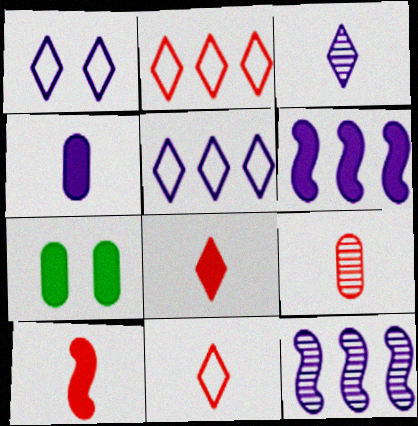[[1, 4, 12], 
[6, 7, 8], 
[7, 11, 12], 
[9, 10, 11]]